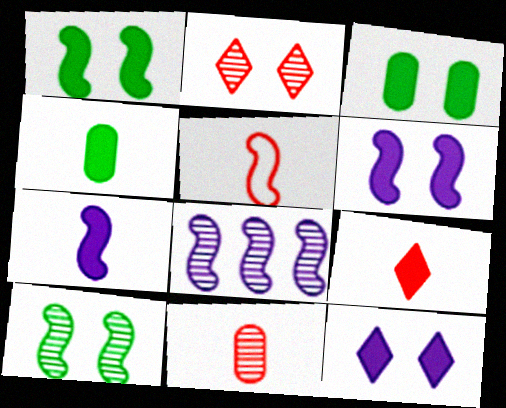[[1, 5, 8], 
[4, 7, 9], 
[5, 9, 11]]